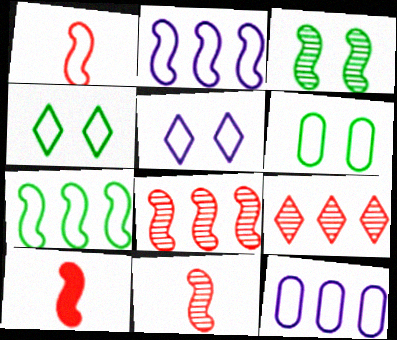[[1, 4, 12], 
[1, 10, 11], 
[2, 3, 10]]